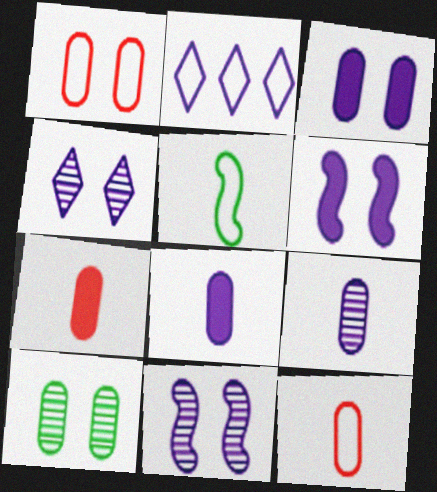[[1, 2, 5], 
[1, 3, 10], 
[2, 6, 9], 
[2, 8, 11]]